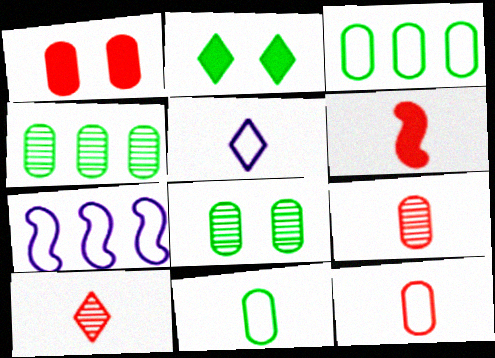[[2, 7, 9], 
[6, 10, 12]]